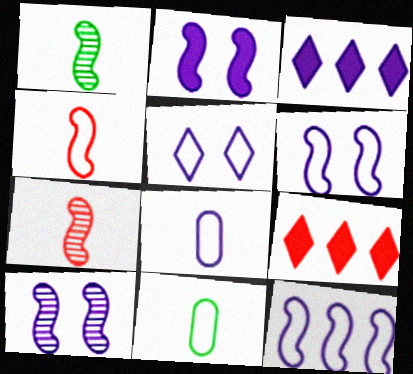[[2, 6, 10], 
[3, 8, 10], 
[5, 8, 12], 
[9, 10, 11]]